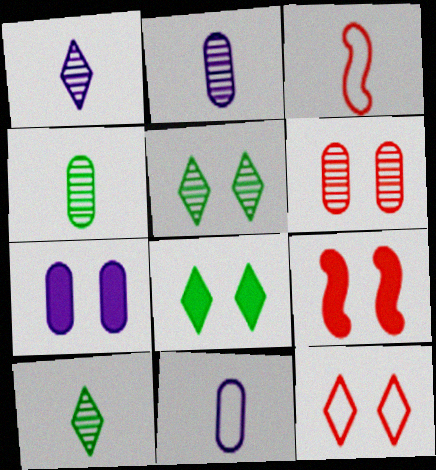[[6, 9, 12], 
[7, 8, 9]]